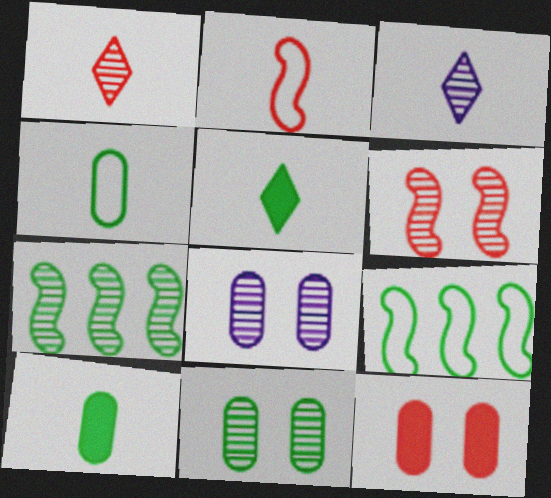[[1, 7, 8], 
[2, 3, 10], 
[3, 9, 12], 
[5, 9, 11]]